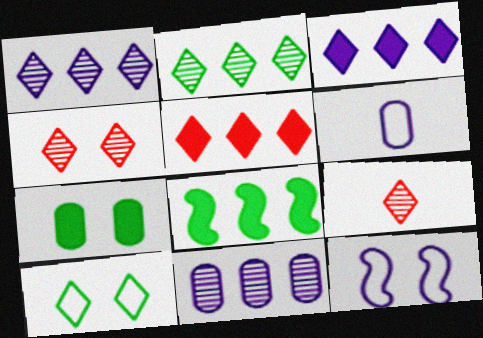[[3, 9, 10], 
[4, 6, 8], 
[4, 7, 12]]